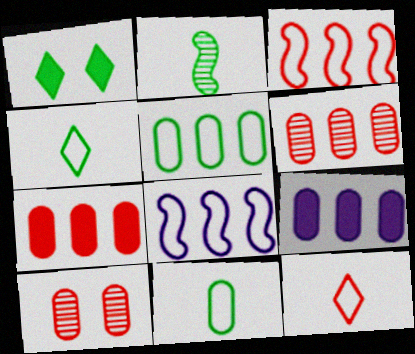[[1, 2, 5], 
[5, 6, 9], 
[9, 10, 11]]